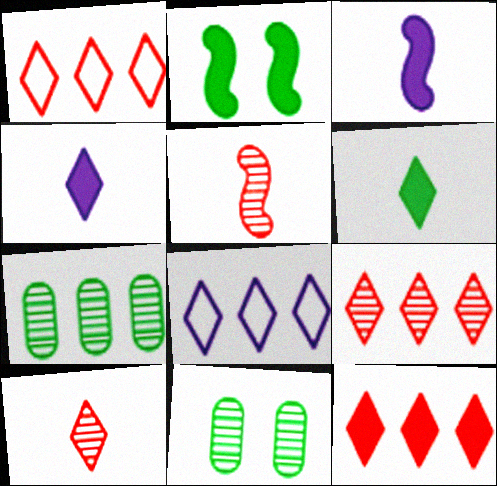[[1, 3, 11], 
[1, 9, 12]]